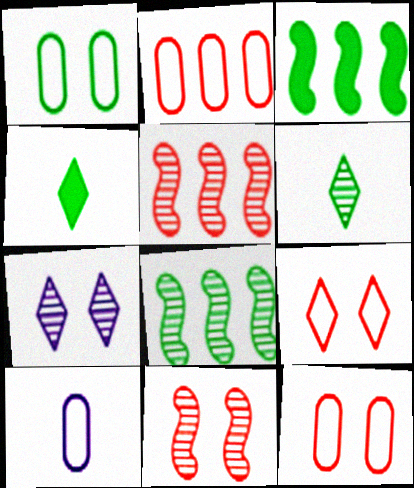[[1, 2, 10], 
[1, 3, 6], 
[1, 4, 8]]